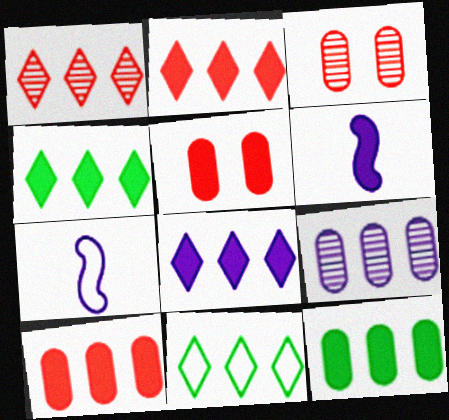[[1, 8, 11], 
[2, 4, 8], 
[3, 4, 7], 
[3, 6, 11], 
[4, 5, 6]]